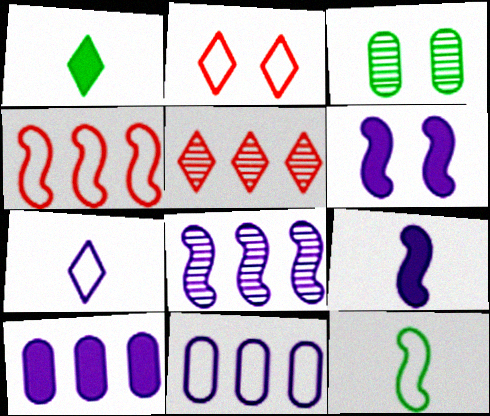[[2, 3, 6], 
[2, 11, 12]]